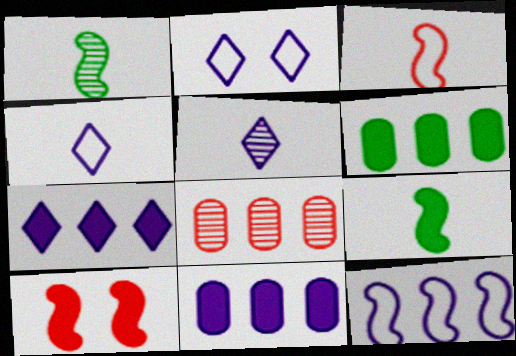[[1, 10, 12], 
[2, 5, 7], 
[2, 8, 9]]